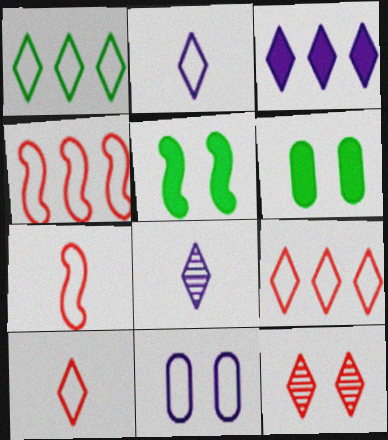[[1, 7, 11], 
[4, 6, 8], 
[5, 11, 12]]